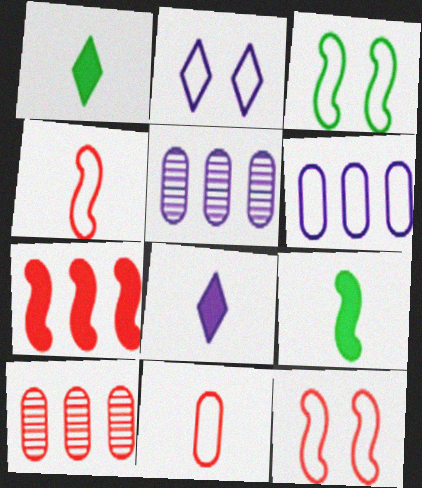[[1, 5, 12], 
[2, 9, 10], 
[3, 8, 10]]